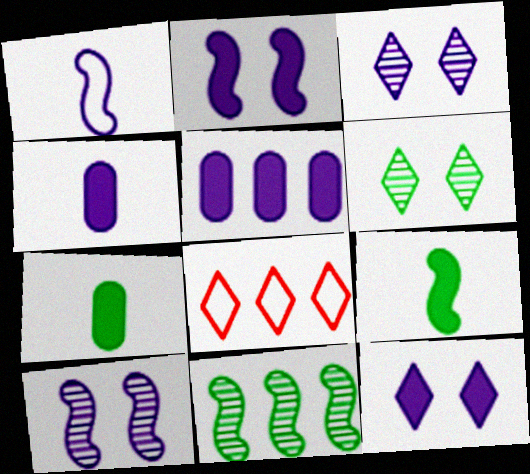[[1, 3, 5], 
[5, 8, 11], 
[7, 8, 10]]